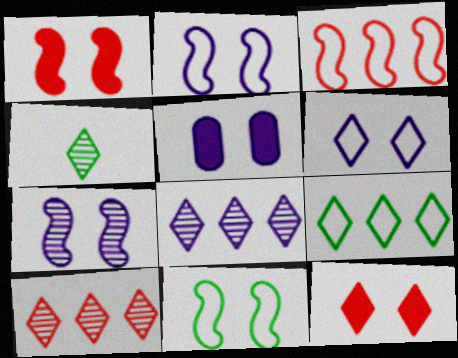[[1, 7, 11], 
[3, 4, 5], 
[5, 6, 7]]